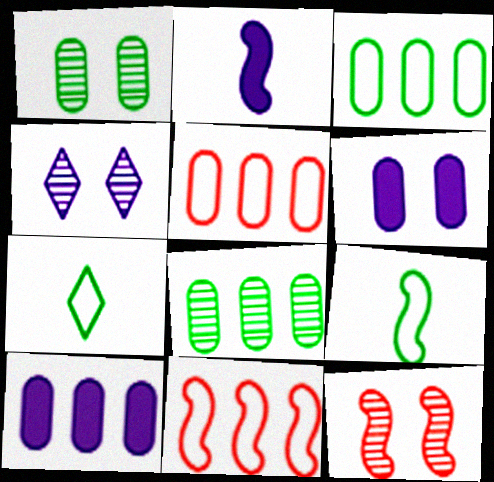[[1, 4, 12], 
[5, 8, 10], 
[7, 10, 12]]